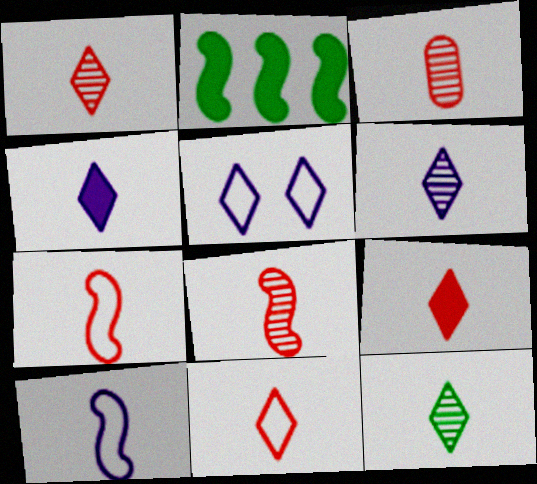[[1, 3, 8], 
[1, 6, 12], 
[1, 9, 11], 
[2, 3, 5], 
[3, 7, 9], 
[4, 11, 12]]